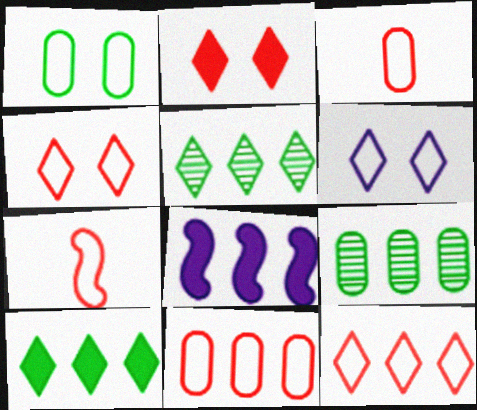[[4, 7, 11], 
[5, 8, 11], 
[8, 9, 12]]